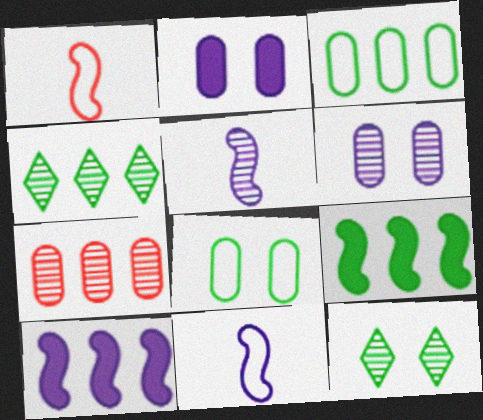[[1, 2, 4], 
[3, 4, 9], 
[5, 7, 12]]